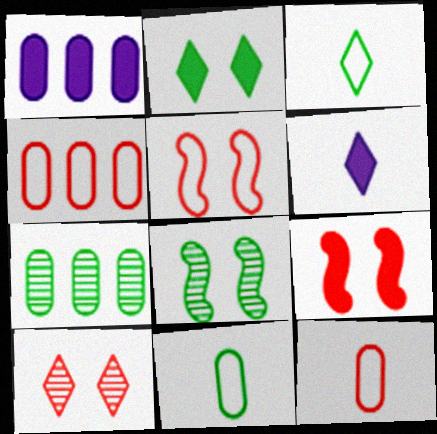[[1, 4, 7], 
[4, 6, 8], 
[5, 6, 7]]